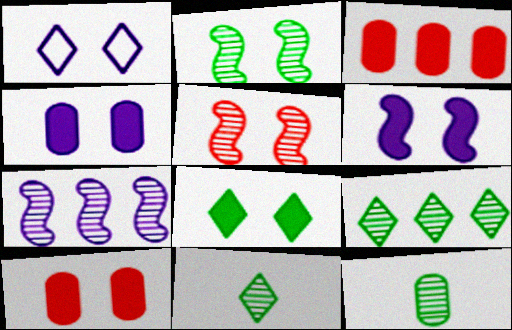[[1, 2, 10], 
[2, 9, 12], 
[6, 8, 10]]